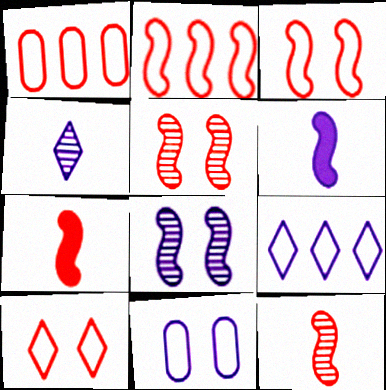[[2, 5, 7]]